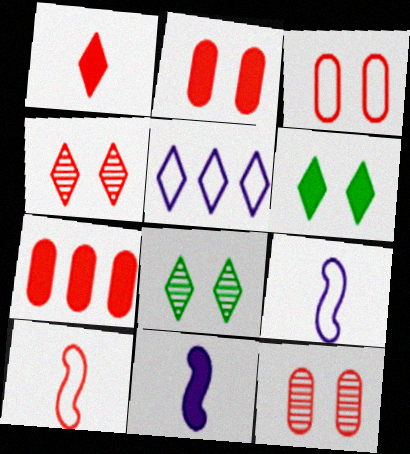[[1, 5, 8], 
[2, 3, 12], 
[4, 7, 10], 
[6, 7, 11], 
[7, 8, 9]]